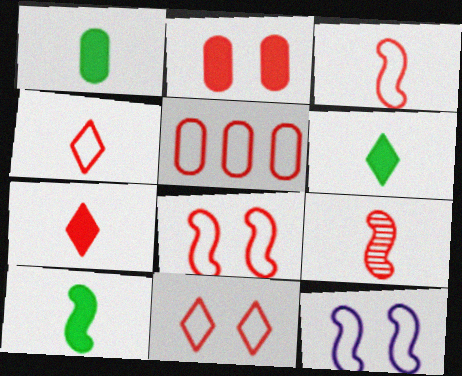[[1, 6, 10], 
[3, 5, 11], 
[4, 5, 8]]